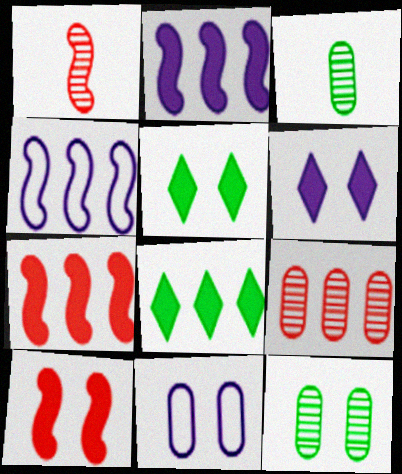[[1, 8, 11], 
[4, 8, 9]]